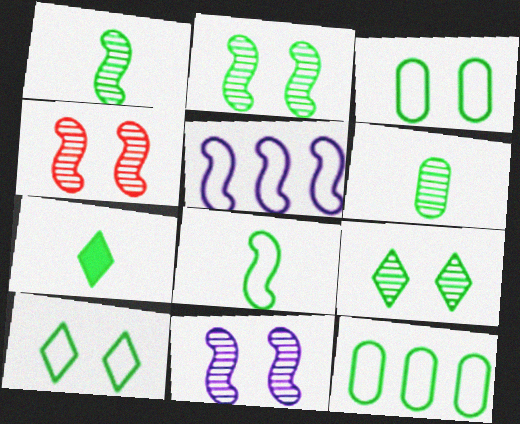[[2, 4, 11], 
[2, 7, 12], 
[6, 7, 8], 
[8, 10, 12]]